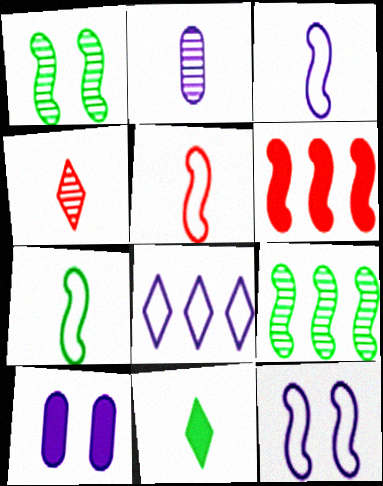[[1, 3, 6], 
[2, 5, 11], 
[3, 5, 7], 
[6, 10, 11]]